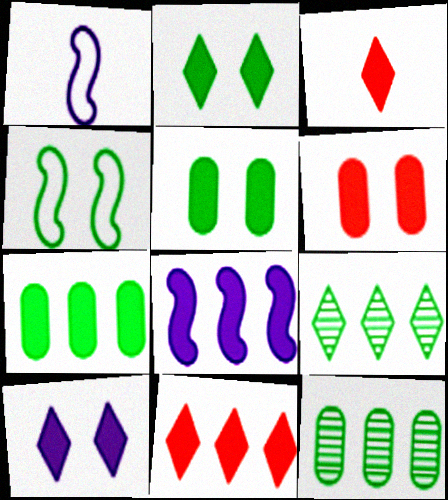[[1, 6, 9], 
[3, 5, 8], 
[7, 8, 11]]